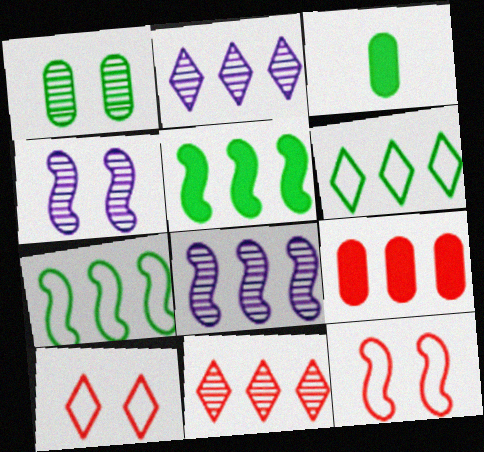[[2, 3, 12], 
[2, 7, 9], 
[3, 8, 10], 
[6, 8, 9]]